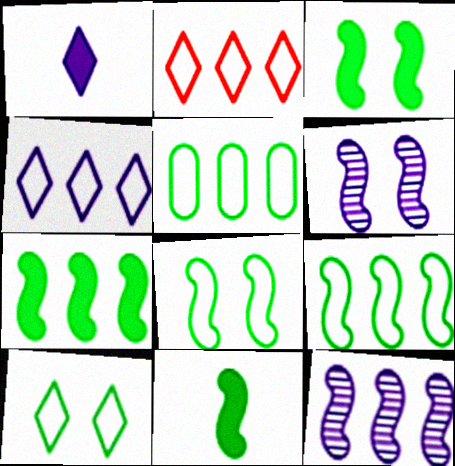[[3, 7, 11]]